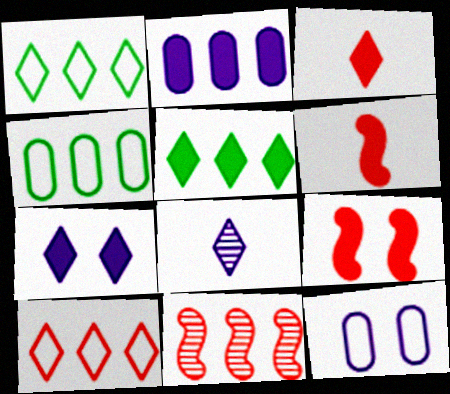[[1, 2, 11], 
[3, 5, 7], 
[4, 8, 9]]